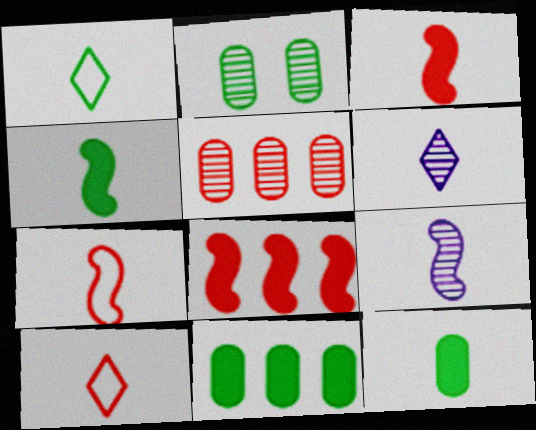[[4, 7, 9], 
[6, 7, 12], 
[9, 10, 12]]